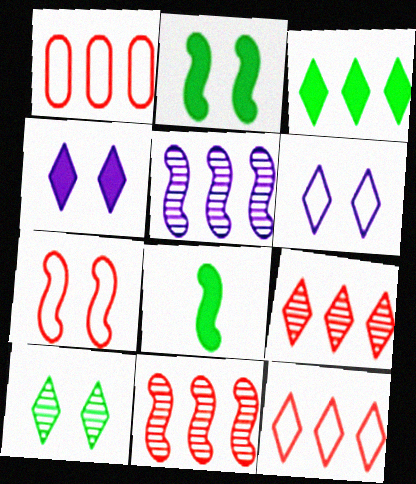[[1, 3, 5], 
[5, 7, 8]]